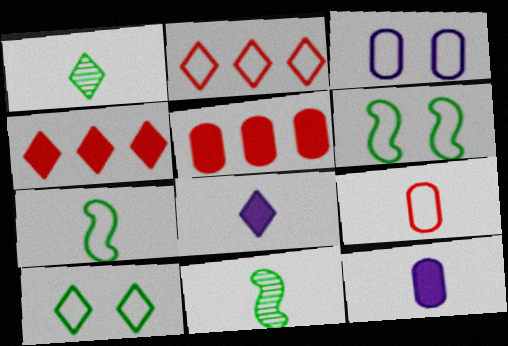[[2, 3, 7], 
[3, 4, 11], 
[8, 9, 11]]